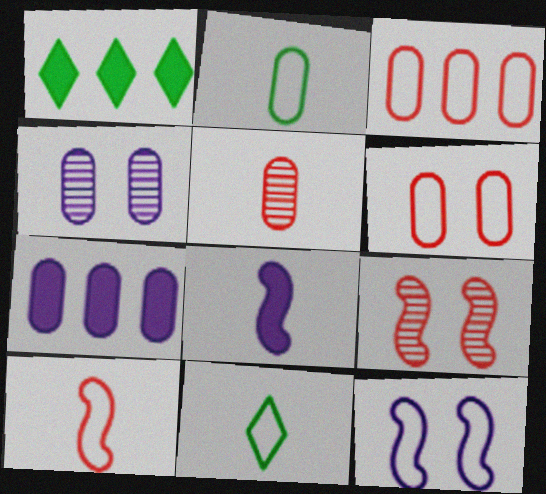[[1, 4, 10], 
[1, 5, 12], 
[3, 11, 12], 
[5, 8, 11], 
[7, 9, 11]]